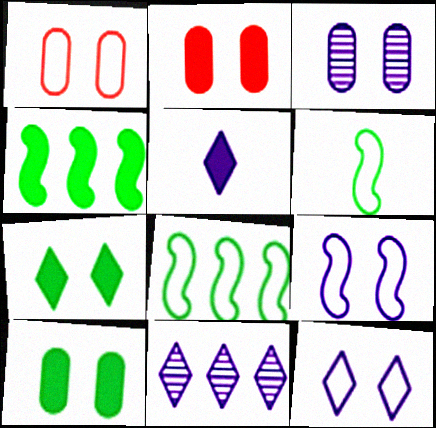[[1, 3, 10], 
[2, 4, 5], 
[2, 6, 11], 
[5, 11, 12]]